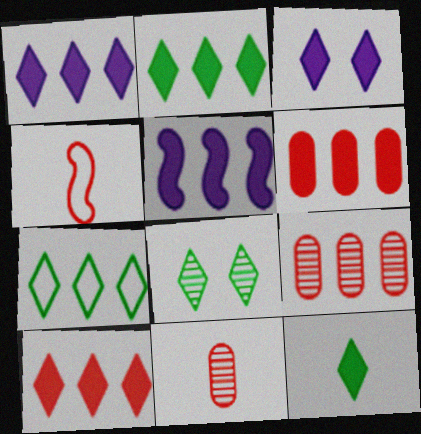[[1, 2, 10], 
[2, 5, 6], 
[3, 10, 12], 
[5, 7, 9], 
[7, 8, 12]]